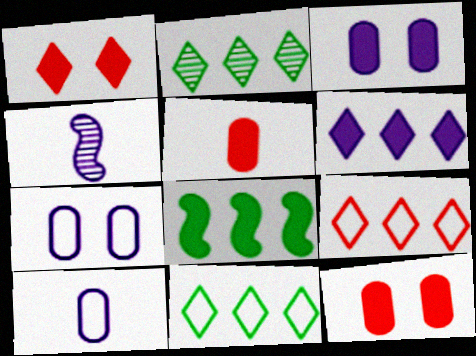[[2, 6, 9], 
[4, 6, 7], 
[4, 11, 12]]